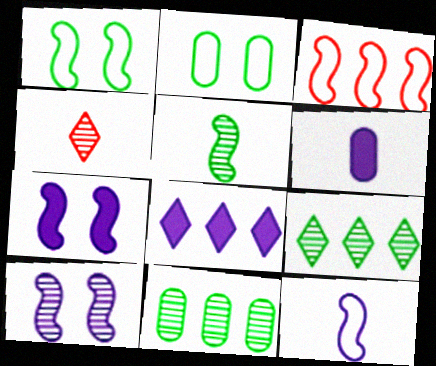[[1, 3, 12], 
[3, 5, 7], 
[3, 8, 11], 
[4, 10, 11], 
[6, 7, 8]]